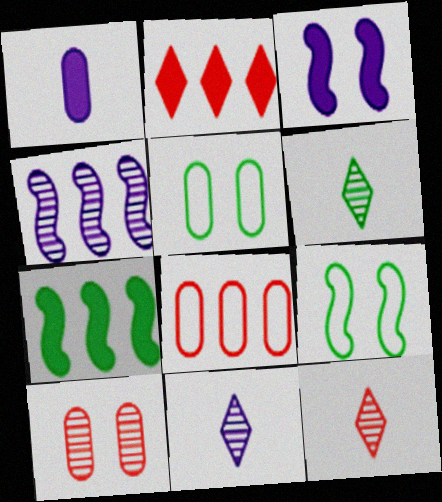[[3, 6, 8], 
[4, 6, 10], 
[5, 6, 7], 
[6, 11, 12]]